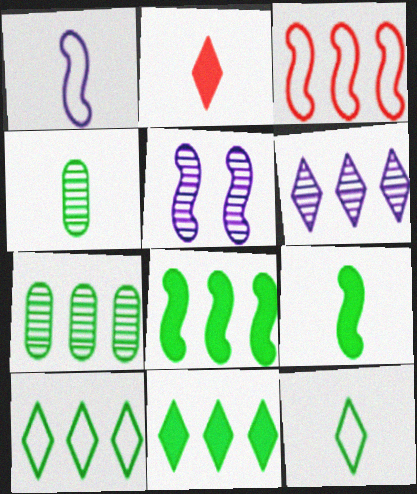[[1, 2, 4], 
[3, 5, 9], 
[4, 9, 12], 
[7, 8, 10]]